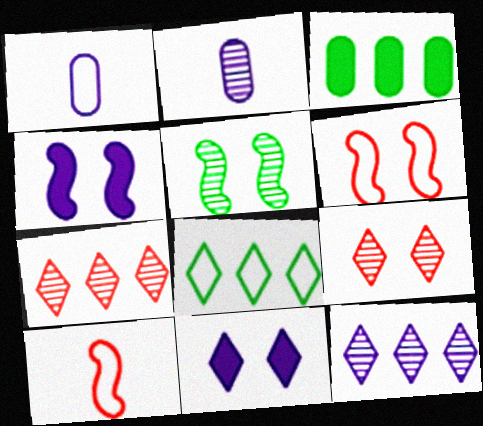[[1, 4, 12], 
[1, 6, 8], 
[2, 5, 7], 
[4, 5, 6]]